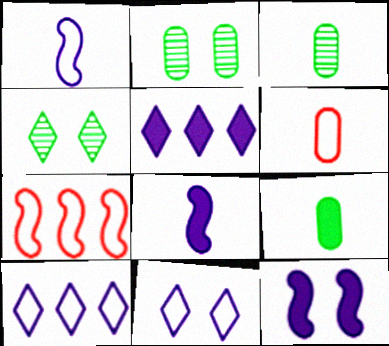[]